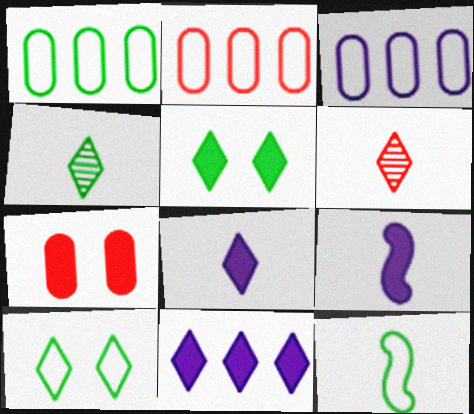[[1, 2, 3], 
[1, 10, 12], 
[6, 10, 11]]